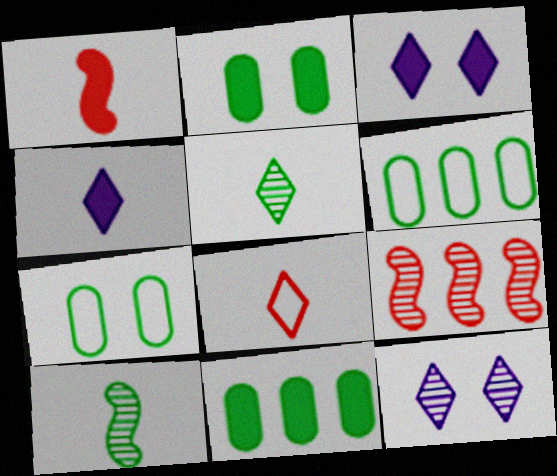[[1, 3, 11], 
[1, 6, 12], 
[4, 5, 8], 
[4, 7, 9]]